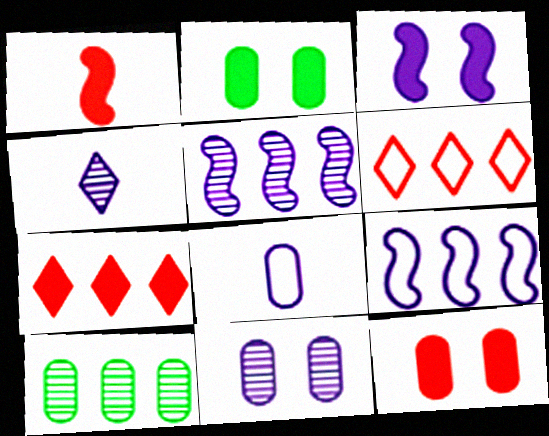[[1, 7, 12], 
[4, 5, 11], 
[7, 9, 10], 
[8, 10, 12]]